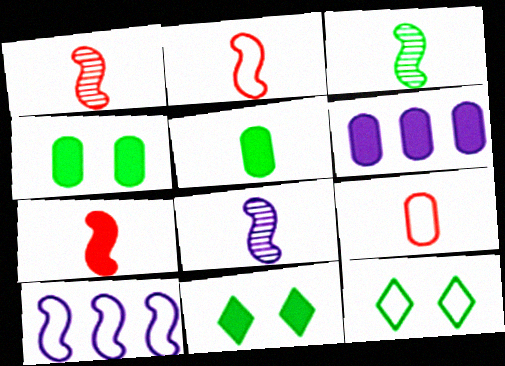[[1, 2, 7], 
[1, 3, 8], 
[1, 6, 12], 
[6, 7, 11], 
[9, 10, 12]]